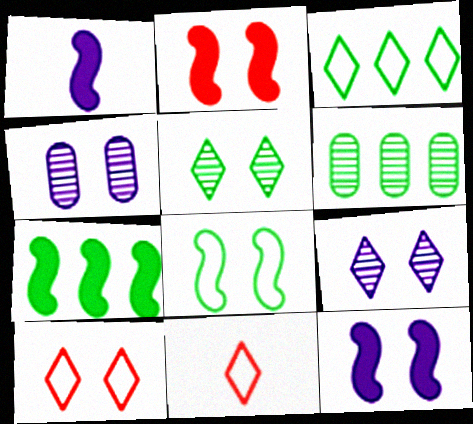[[1, 2, 7], 
[1, 6, 10], 
[3, 6, 7], 
[4, 7, 11], 
[6, 11, 12]]